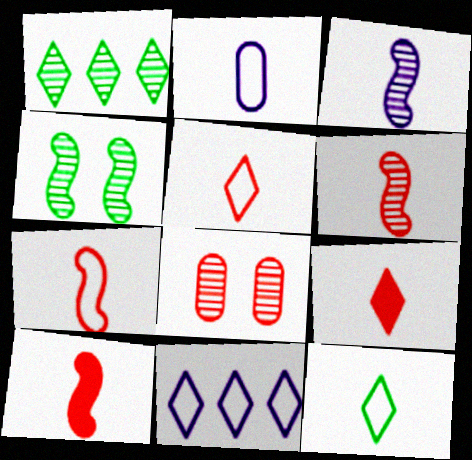[[1, 3, 8], 
[2, 7, 12], 
[6, 7, 10]]